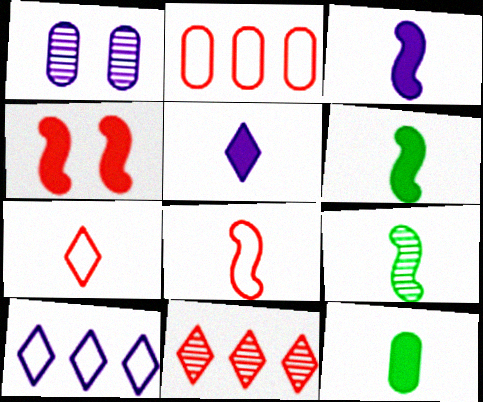[[1, 2, 12], 
[1, 3, 10], 
[1, 9, 11], 
[3, 8, 9]]